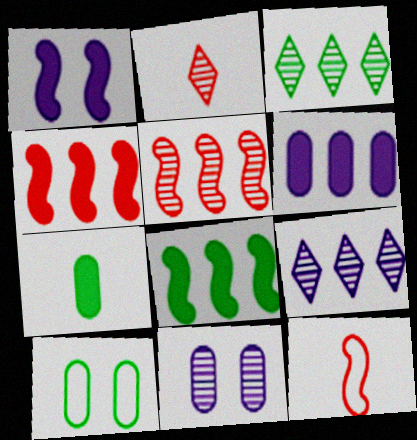[]